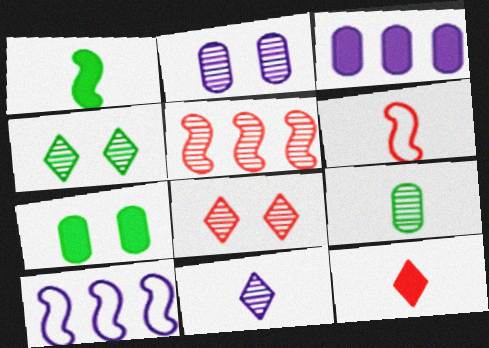[[3, 4, 6]]